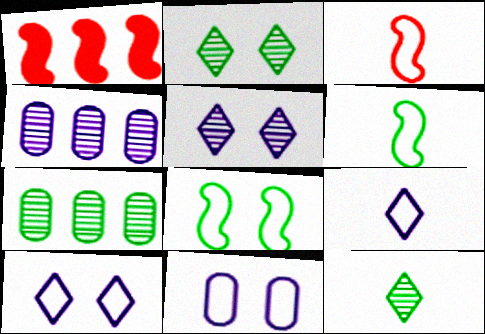[[1, 11, 12]]